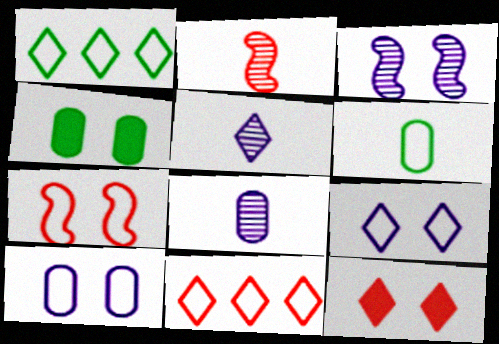[[1, 5, 12]]